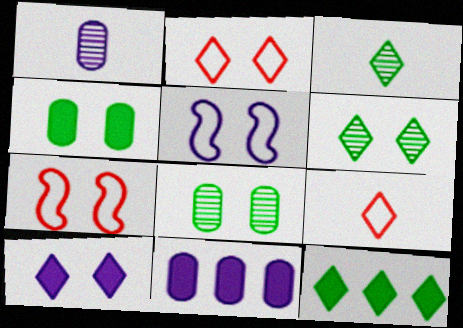[[1, 7, 12], 
[2, 6, 10], 
[3, 7, 11], 
[7, 8, 10]]